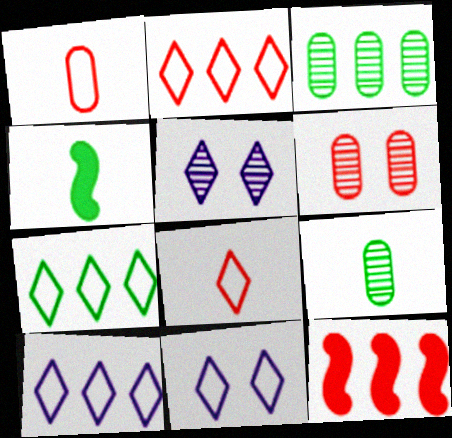[[2, 7, 10], 
[3, 10, 12], 
[4, 6, 10], 
[6, 8, 12], 
[7, 8, 11], 
[9, 11, 12]]